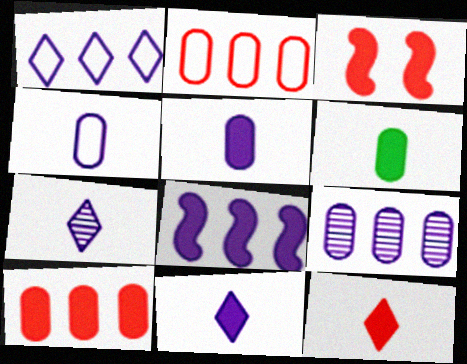[[1, 8, 9], 
[3, 10, 12]]